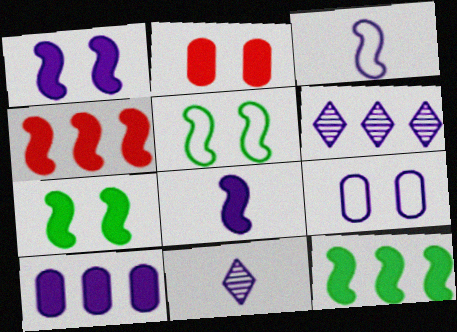[[4, 7, 8], 
[6, 8, 9]]